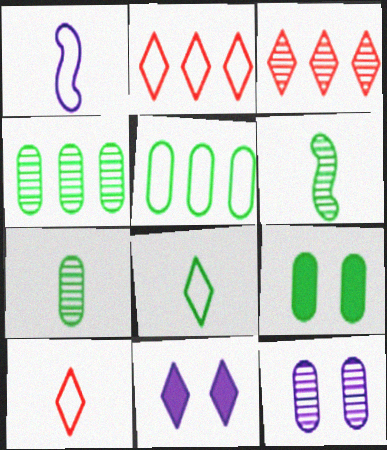[[1, 3, 9], 
[3, 6, 12], 
[3, 8, 11], 
[5, 7, 9]]